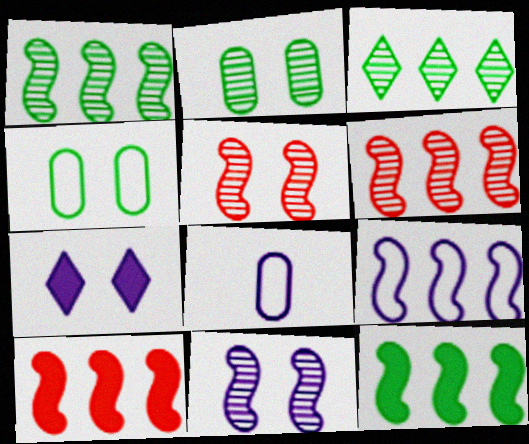[[1, 9, 10], 
[4, 5, 7], 
[6, 9, 12]]